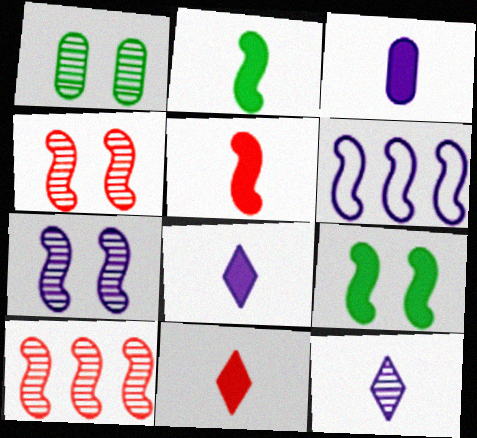[[1, 6, 11], 
[1, 10, 12], 
[2, 3, 11], 
[2, 4, 6]]